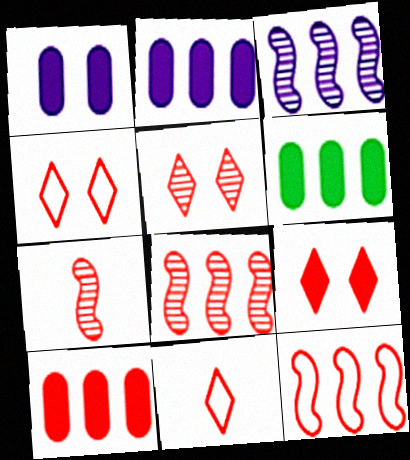[[2, 6, 10], 
[4, 5, 9], 
[4, 7, 10]]